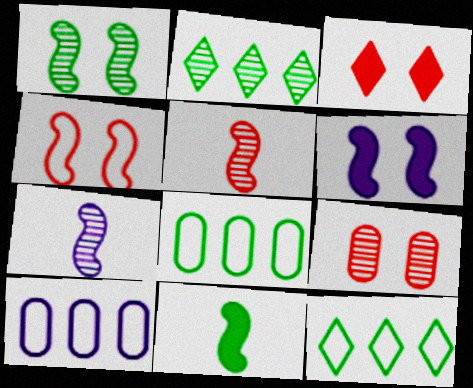[[1, 4, 6], 
[2, 7, 9], 
[3, 4, 9], 
[3, 7, 8]]